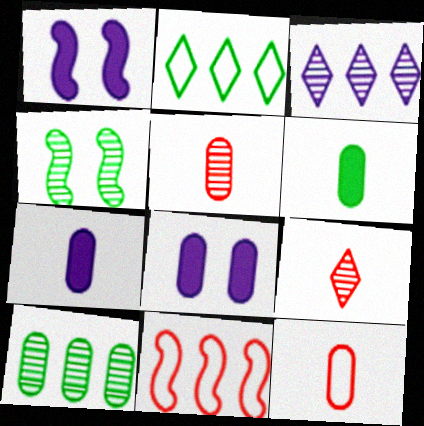[[1, 2, 5], 
[2, 4, 6], 
[3, 4, 5], 
[8, 10, 12]]